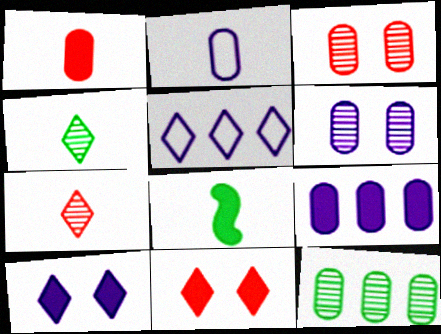[[2, 6, 9], 
[2, 7, 8], 
[3, 5, 8], 
[4, 5, 11], 
[8, 9, 11]]